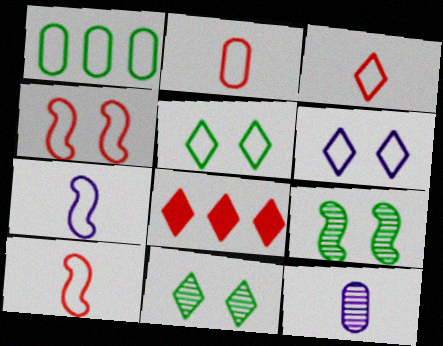[[1, 6, 10], 
[2, 3, 10]]